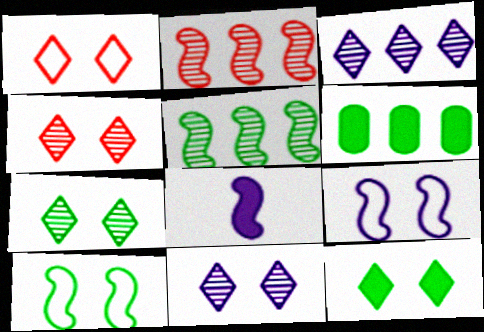[[1, 11, 12], 
[2, 8, 10], 
[4, 7, 11]]